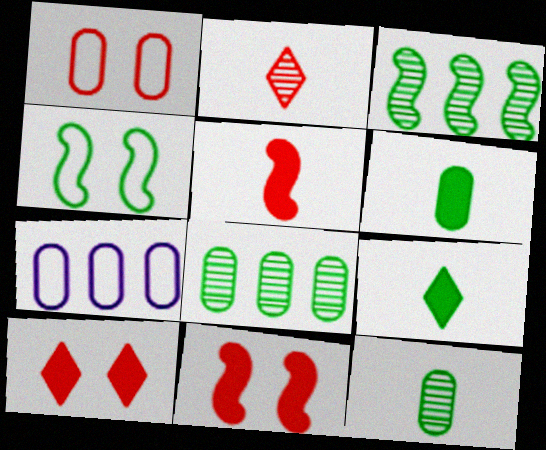[[4, 8, 9]]